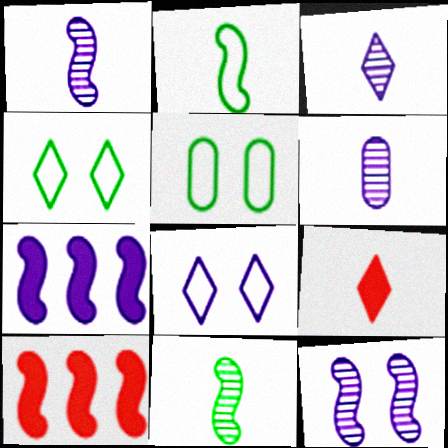[[1, 3, 6], 
[2, 6, 9], 
[2, 10, 12], 
[3, 5, 10], 
[4, 6, 10], 
[6, 7, 8]]